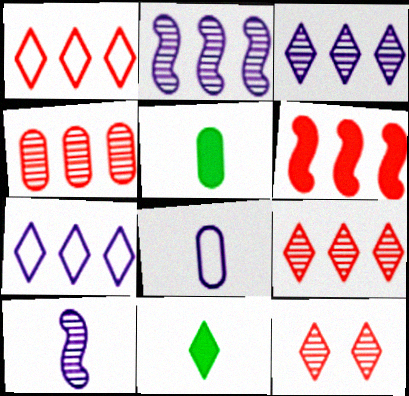[[1, 4, 6], 
[7, 11, 12]]